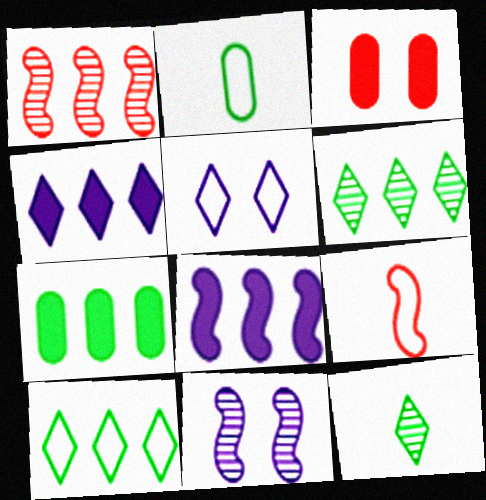[]